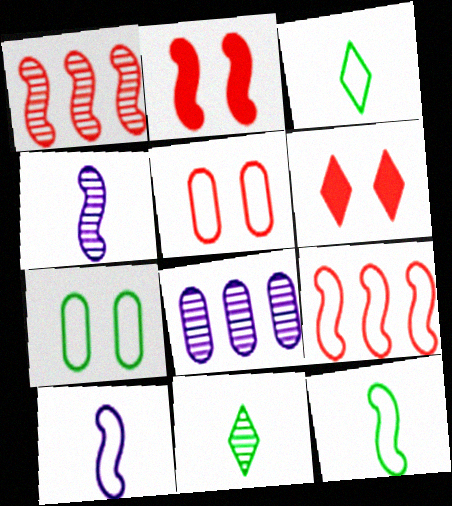[[2, 3, 8], 
[6, 8, 12]]